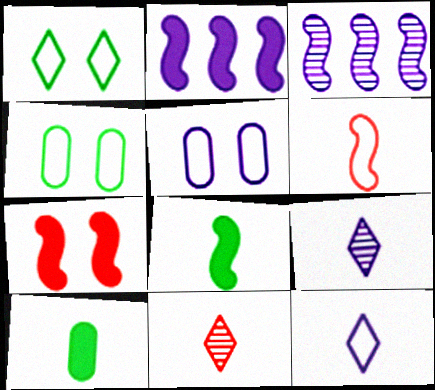[[2, 4, 11], 
[2, 5, 9], 
[2, 7, 8], 
[6, 9, 10]]